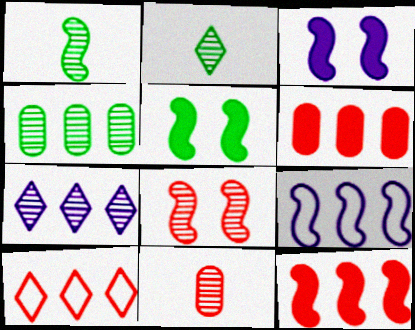[]